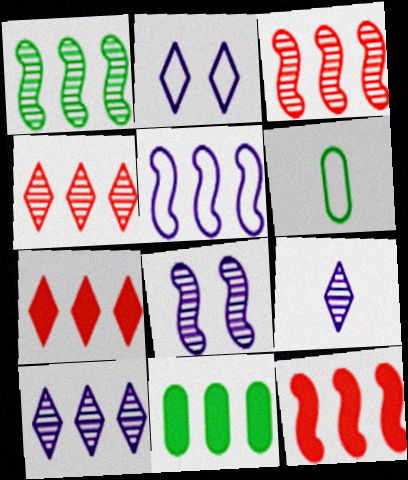[[1, 5, 12], 
[4, 5, 11], 
[6, 7, 8]]